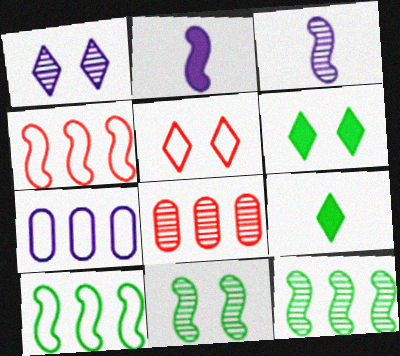[[1, 2, 7], 
[1, 5, 6], 
[2, 4, 11]]